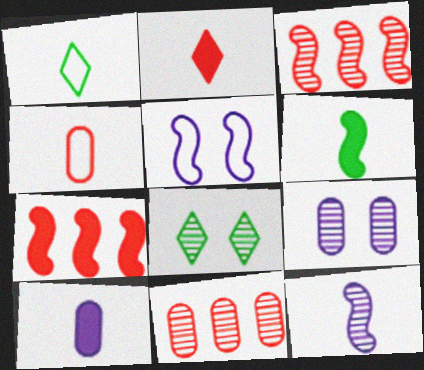[[1, 7, 9], 
[2, 6, 10], 
[3, 5, 6], 
[8, 11, 12]]